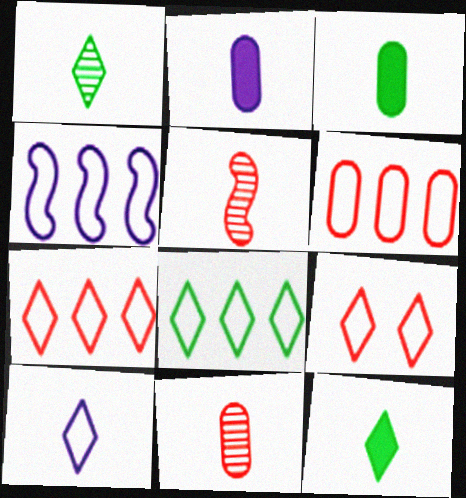[[3, 5, 10], 
[4, 6, 8], 
[8, 9, 10]]